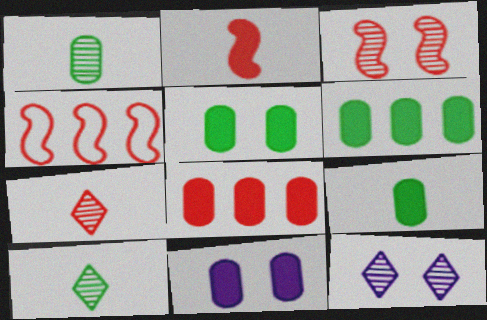[[2, 3, 4], 
[4, 9, 12], 
[4, 10, 11], 
[5, 6, 9], 
[8, 9, 11]]